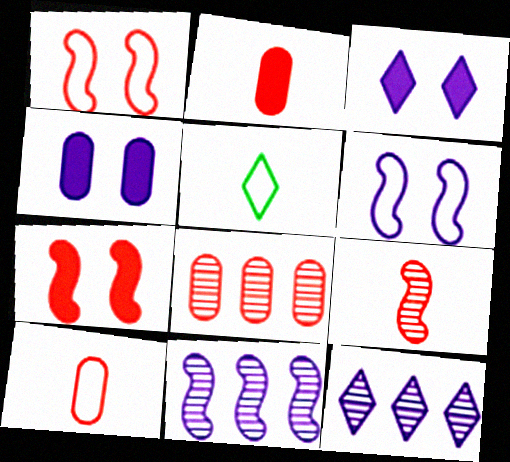[]